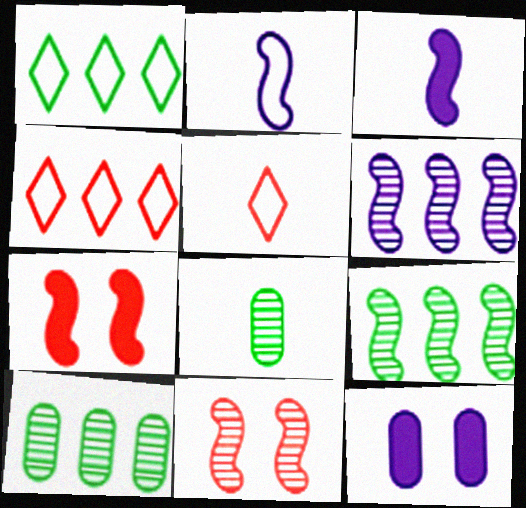[[2, 7, 9], 
[3, 5, 8], 
[5, 9, 12]]